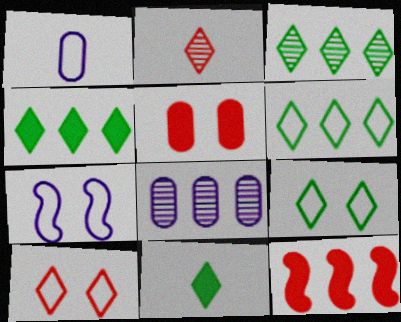[[3, 4, 6], 
[3, 9, 11], 
[6, 8, 12]]